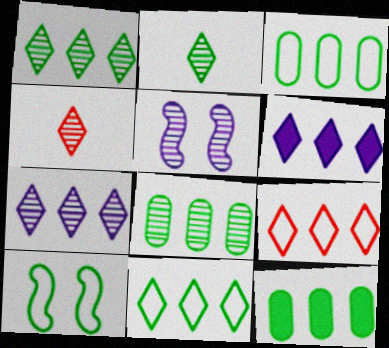[[1, 6, 9], 
[2, 10, 12], 
[3, 8, 12], 
[4, 5, 8]]